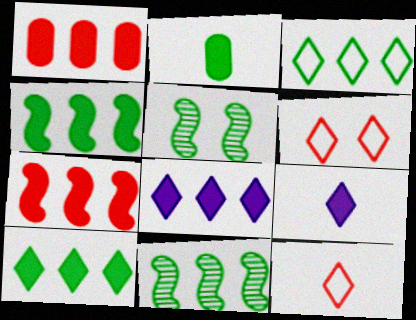[[1, 4, 8], 
[2, 3, 5]]